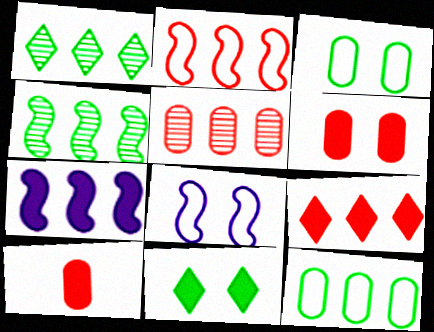[[1, 8, 10], 
[2, 4, 7], 
[2, 5, 9], 
[7, 10, 11]]